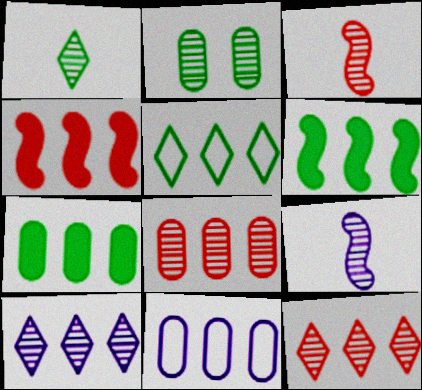[[2, 3, 10], 
[2, 9, 12], 
[6, 11, 12], 
[7, 8, 11]]